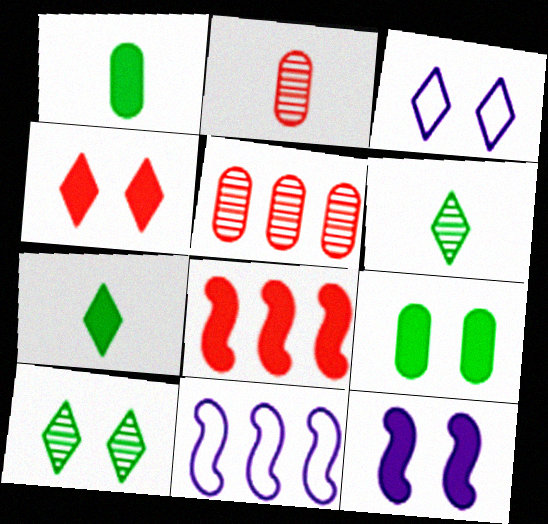[[3, 4, 10], 
[4, 9, 12]]